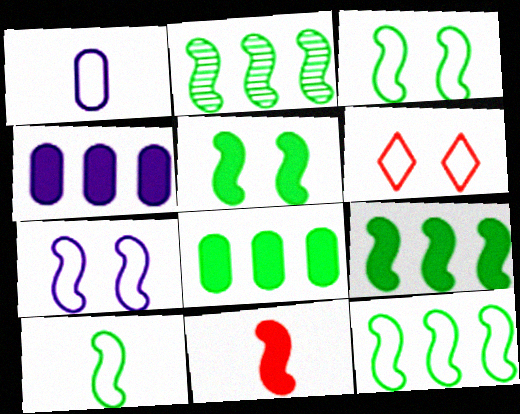[[1, 6, 12], 
[2, 5, 10], 
[2, 7, 11], 
[2, 9, 12], 
[3, 10, 12]]